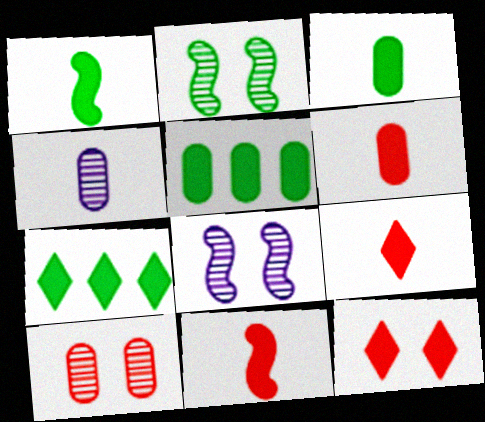[[6, 9, 11]]